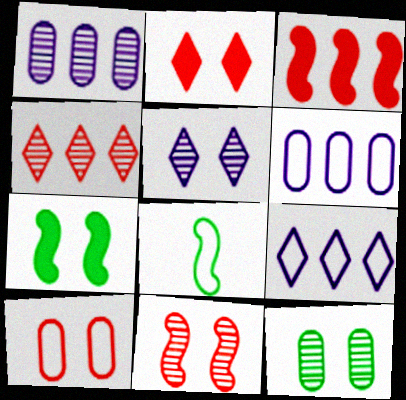[[1, 2, 8], 
[2, 10, 11], 
[5, 7, 10], 
[5, 11, 12], 
[8, 9, 10]]